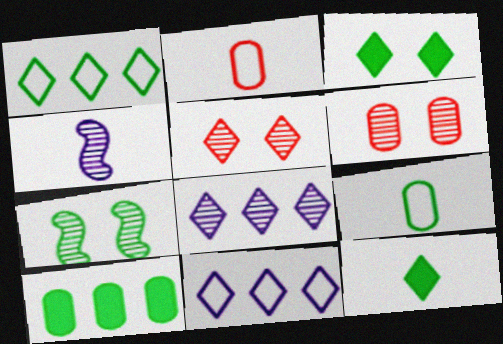[[2, 4, 12], 
[5, 11, 12]]